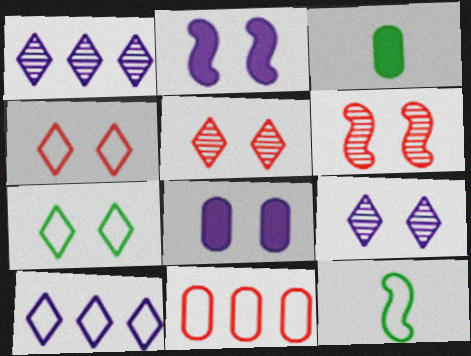[[3, 6, 10], 
[6, 7, 8]]